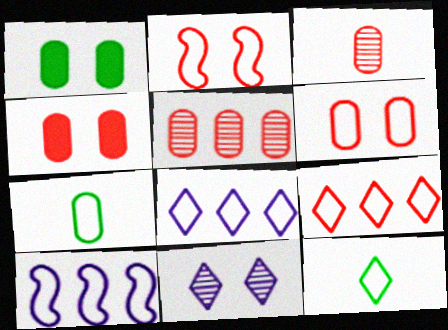[[1, 2, 11], 
[2, 7, 8], 
[6, 10, 12]]